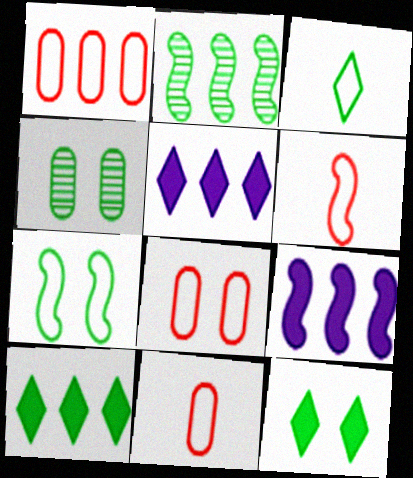[[1, 2, 5], 
[1, 8, 11], 
[4, 5, 6], 
[4, 7, 12]]